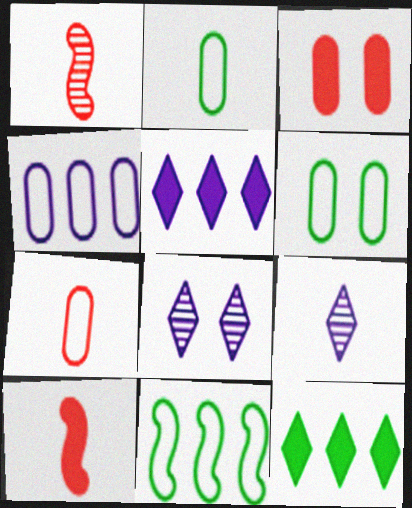[[1, 5, 6], 
[2, 9, 10], 
[3, 9, 11], 
[4, 6, 7]]